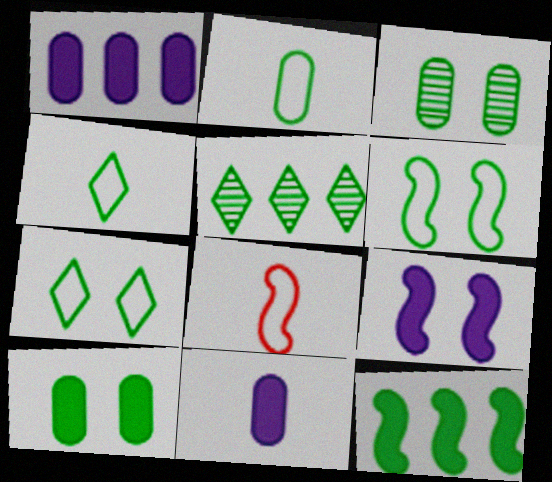[[3, 4, 12]]